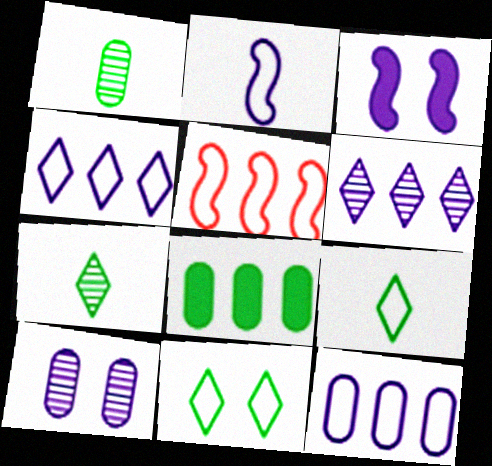[[5, 6, 8]]